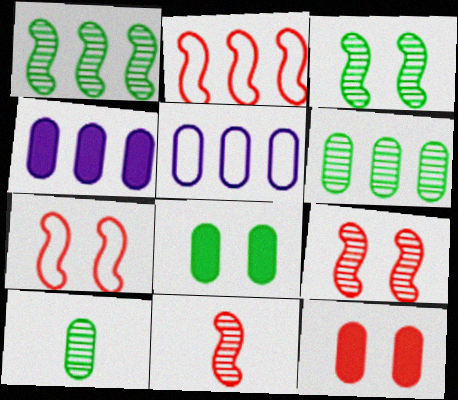[[5, 10, 12]]